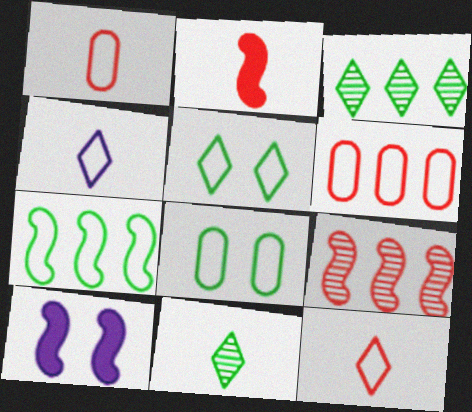[[1, 3, 10], 
[6, 10, 11]]